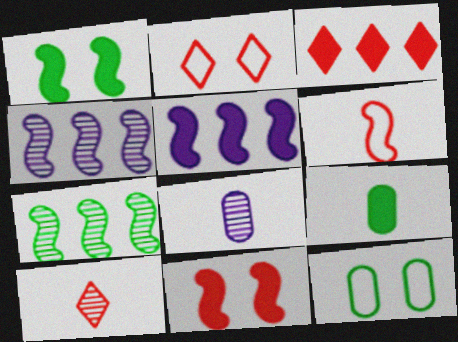[[1, 4, 6], 
[2, 3, 10], 
[2, 4, 9], 
[5, 10, 12]]